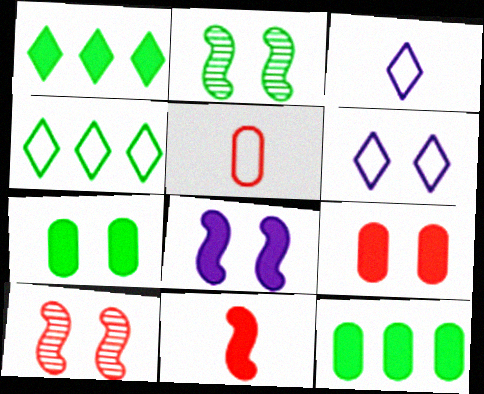[[2, 6, 9], 
[3, 10, 12], 
[6, 7, 10]]